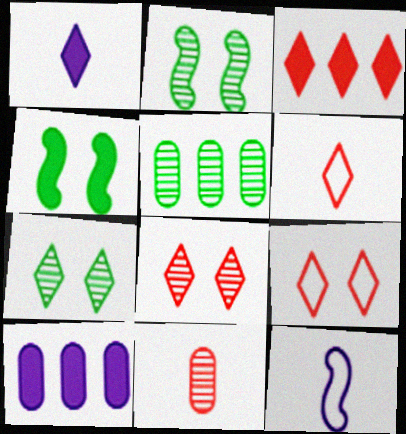[[2, 6, 10], 
[3, 6, 8]]